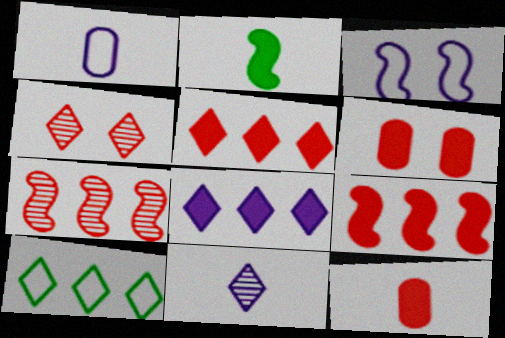[[2, 3, 7], 
[2, 6, 8]]